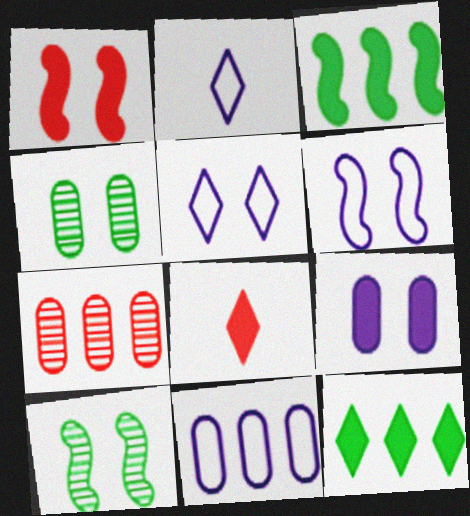[[1, 4, 5], 
[1, 6, 10], 
[2, 6, 11], 
[3, 8, 9], 
[8, 10, 11]]